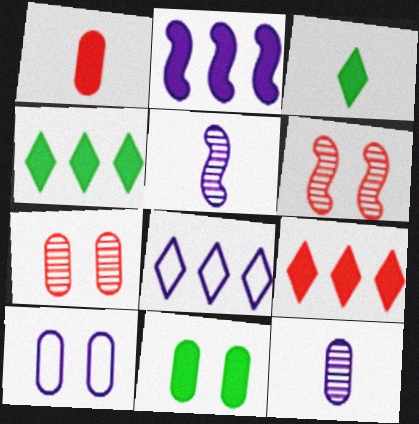[[7, 10, 11]]